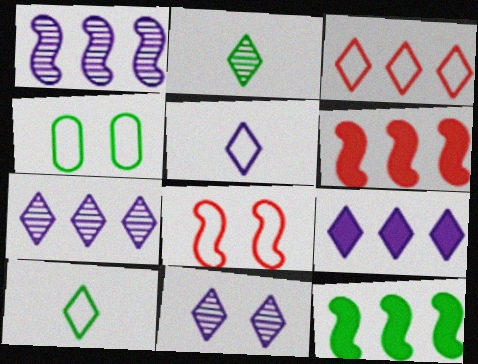[[2, 4, 12], 
[5, 9, 11]]